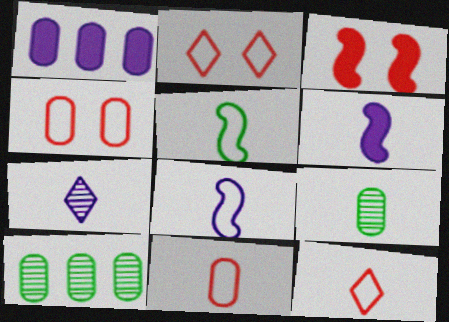[[1, 4, 9], 
[2, 6, 10], 
[6, 9, 12]]